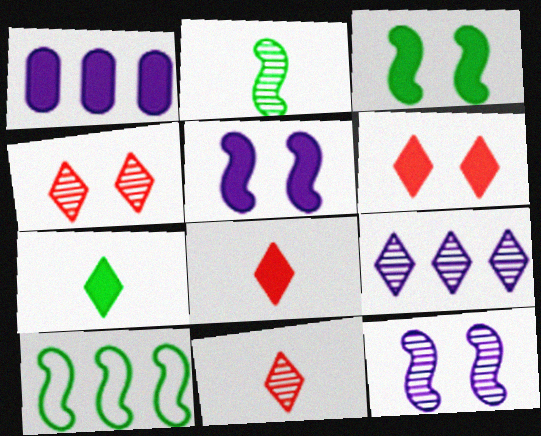[[1, 3, 8], 
[2, 3, 10]]